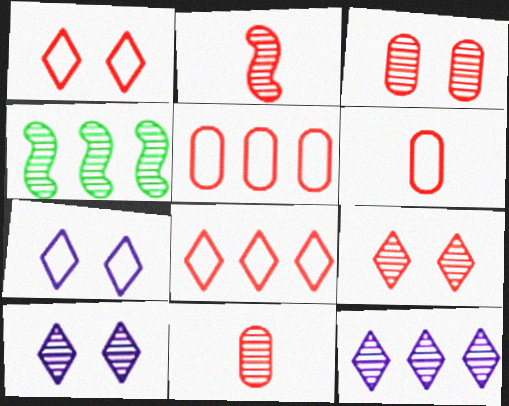[[4, 10, 11]]